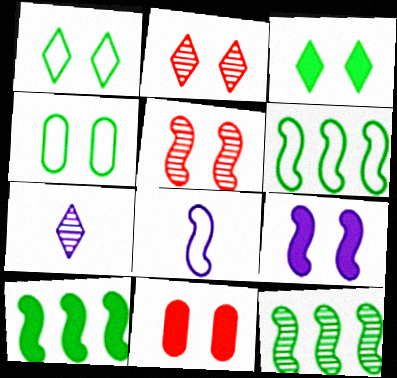[[2, 4, 9], 
[3, 9, 11], 
[5, 8, 10], 
[6, 7, 11], 
[6, 10, 12]]